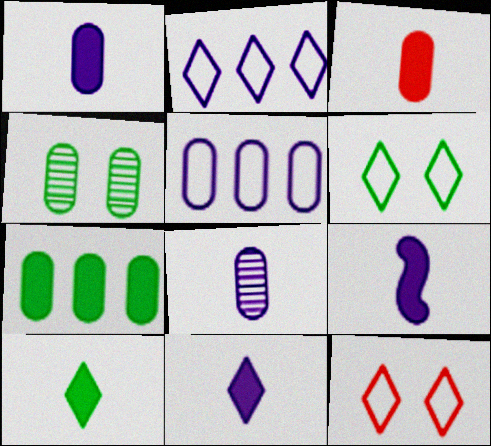[[1, 9, 11], 
[3, 4, 5], 
[3, 9, 10]]